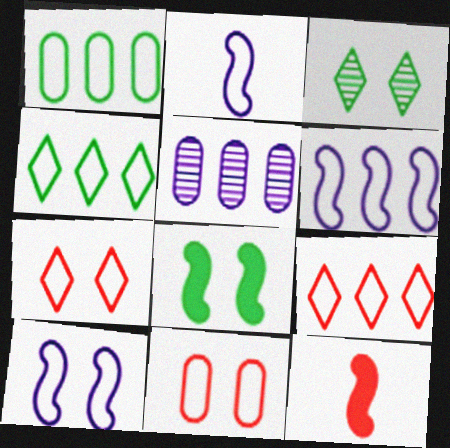[[1, 2, 7], 
[1, 6, 9], 
[2, 4, 11], 
[2, 6, 10]]